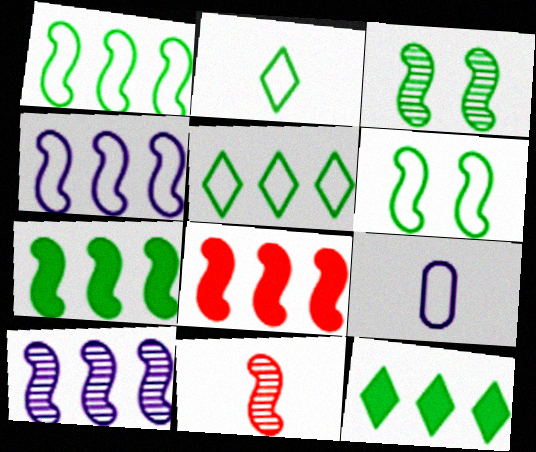[[1, 8, 10], 
[3, 10, 11]]